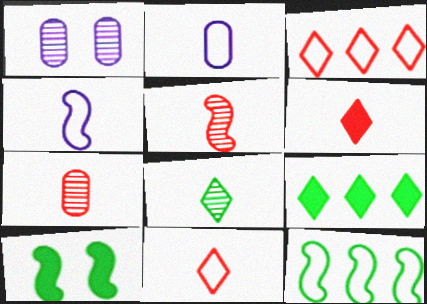[[1, 6, 12]]